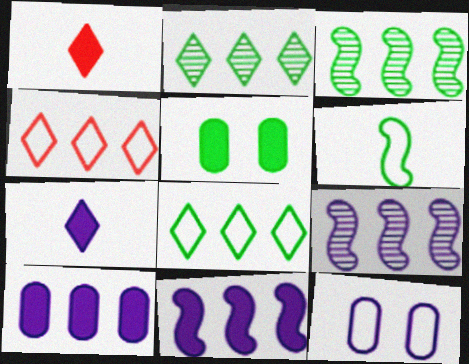[[1, 3, 12], 
[1, 5, 11], 
[2, 5, 6], 
[3, 4, 10], 
[4, 6, 12], 
[7, 9, 12]]